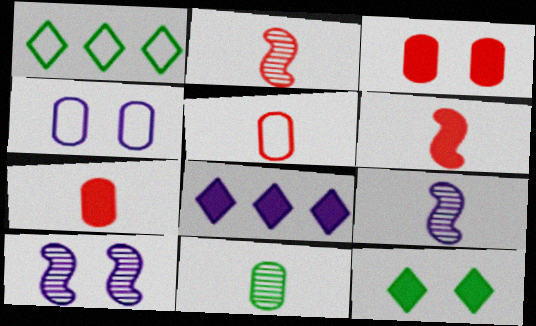[[1, 3, 9], 
[1, 7, 10], 
[4, 8, 9]]